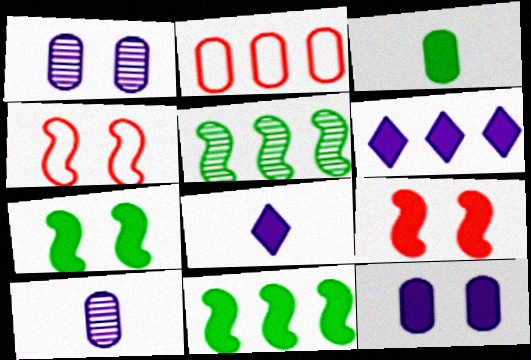[[1, 2, 3], 
[2, 5, 6], 
[3, 6, 9]]